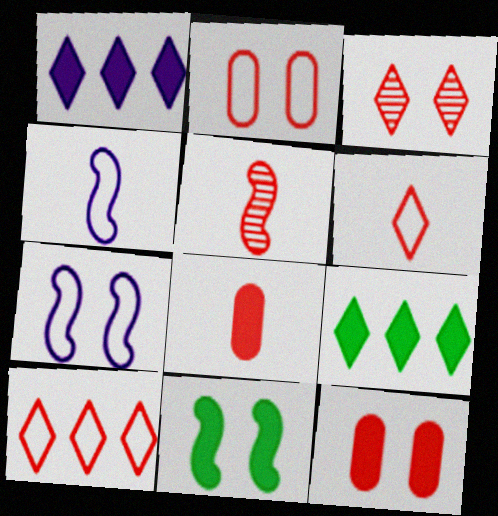[[1, 8, 11], 
[5, 6, 8], 
[5, 10, 12]]